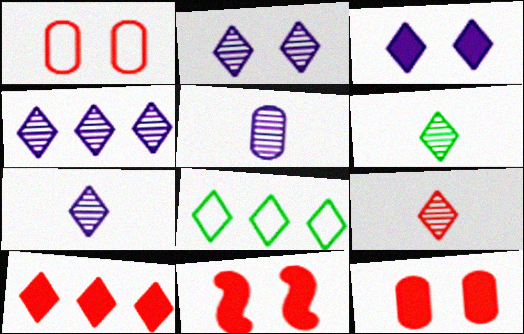[[2, 4, 7], 
[3, 8, 9], 
[4, 8, 10], 
[5, 8, 11], 
[6, 7, 9]]